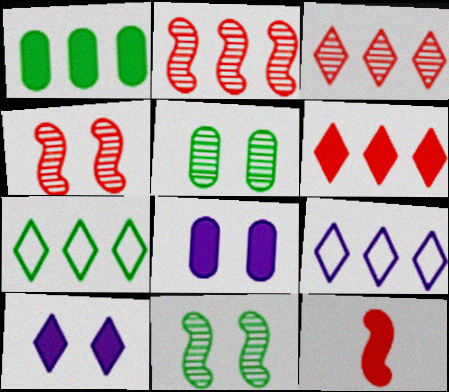[[1, 2, 9], 
[1, 10, 12], 
[5, 9, 12]]